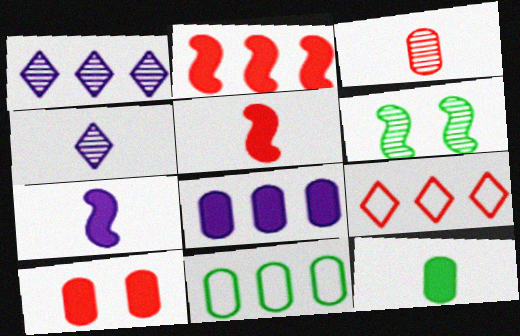[[1, 2, 11], 
[1, 3, 6], 
[8, 10, 12]]